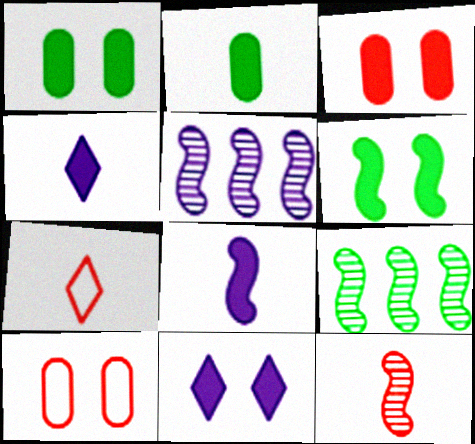[[1, 5, 7], 
[3, 6, 11], 
[4, 9, 10]]